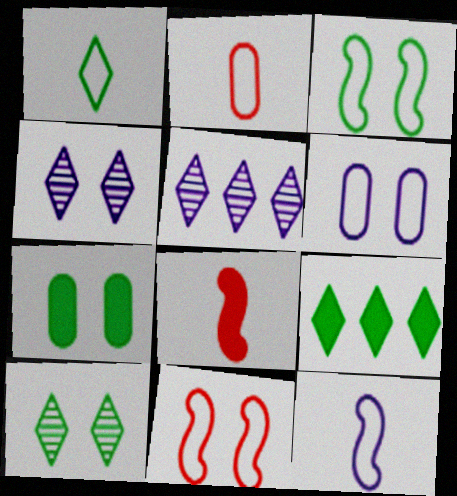[[1, 2, 12], 
[1, 9, 10], 
[3, 7, 10], 
[4, 7, 11]]